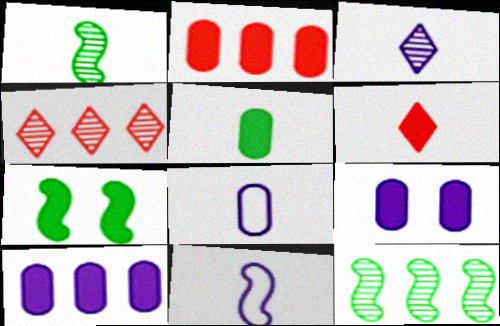[[1, 6, 8], 
[2, 5, 9], 
[4, 7, 8], 
[6, 7, 10]]